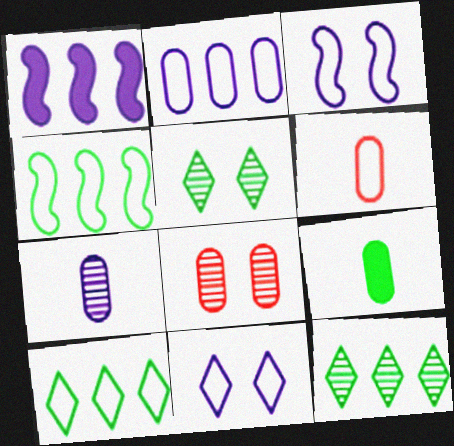[[1, 5, 6], 
[1, 7, 11], 
[2, 8, 9], 
[3, 6, 10], 
[4, 5, 9], 
[4, 6, 11], 
[6, 7, 9]]